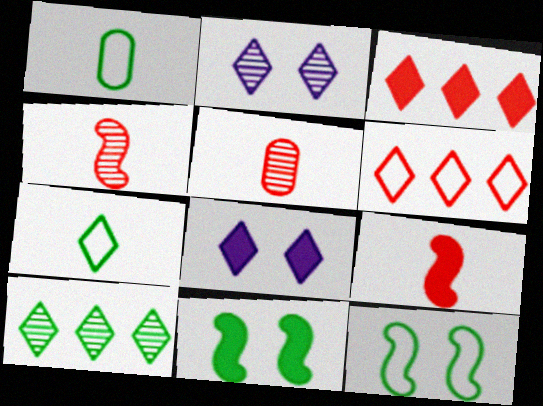[[1, 10, 11], 
[2, 3, 7]]